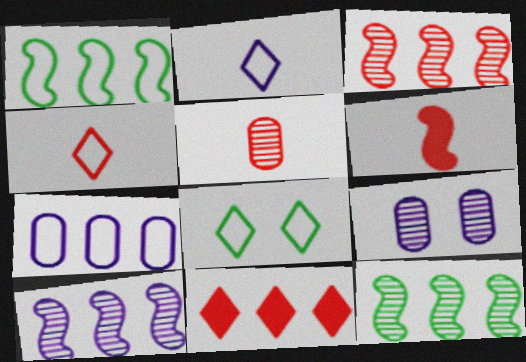[[3, 10, 12], 
[4, 5, 6], 
[7, 11, 12]]